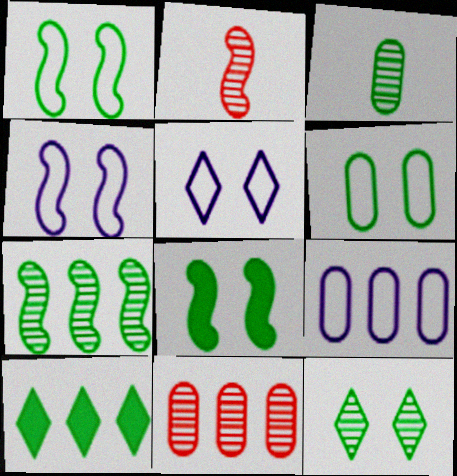[[1, 3, 10], 
[3, 7, 12], 
[6, 8, 12]]